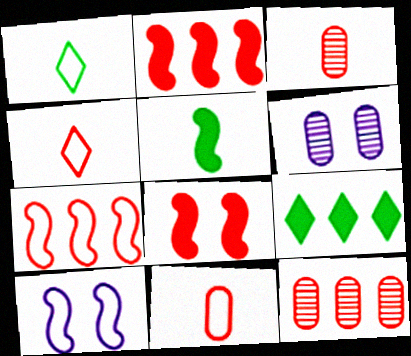[[1, 2, 6], 
[3, 9, 10], 
[4, 8, 12]]